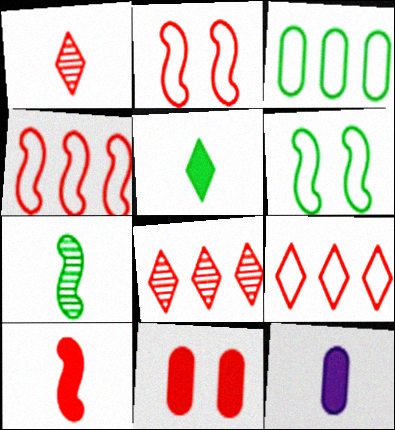[[1, 4, 11], 
[5, 10, 12], 
[6, 8, 12]]